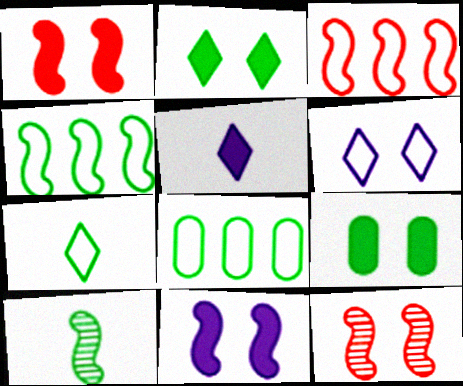[[2, 8, 10], 
[3, 10, 11], 
[5, 8, 12], 
[6, 9, 12]]